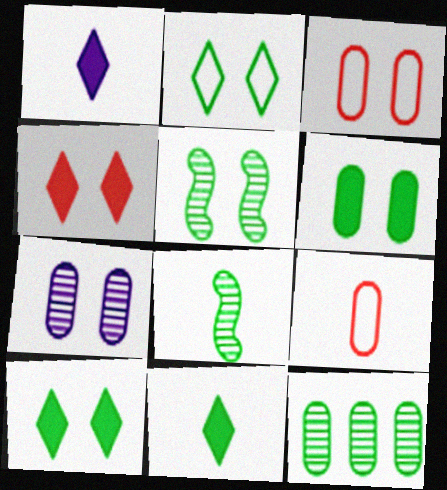[[1, 8, 9], 
[2, 5, 6], 
[3, 6, 7]]